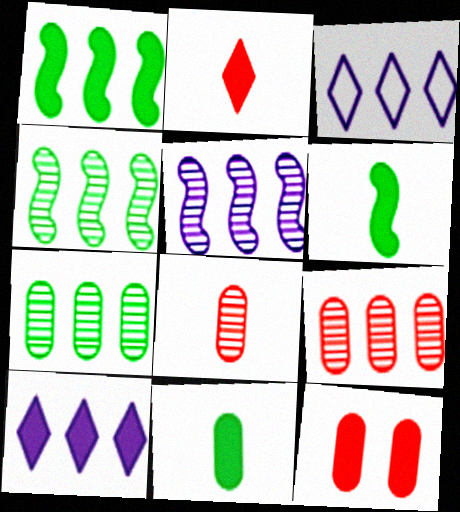[[1, 3, 9], 
[6, 10, 12]]